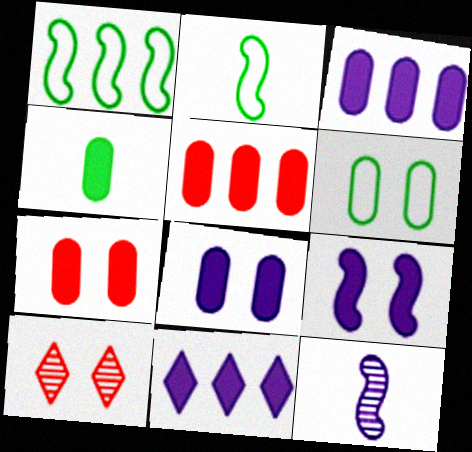[[2, 3, 10], 
[3, 4, 7], 
[4, 5, 8], 
[6, 9, 10]]